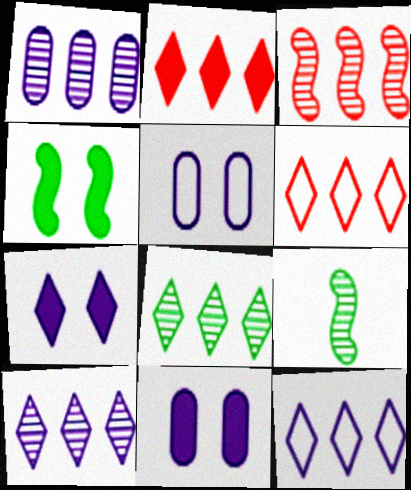[[1, 3, 8], 
[2, 5, 9], 
[2, 8, 12], 
[6, 9, 11]]